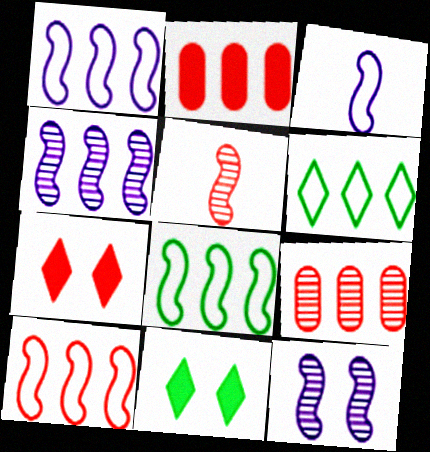[[1, 8, 10], 
[2, 4, 6], 
[3, 9, 11]]